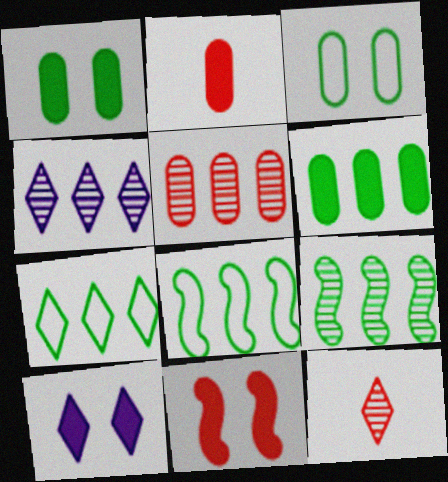[[1, 10, 11], 
[4, 5, 9], 
[6, 7, 9], 
[7, 10, 12]]